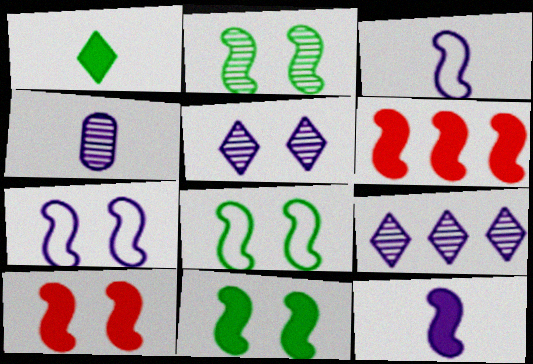[[2, 3, 6], 
[2, 7, 10], 
[2, 8, 11], 
[6, 11, 12]]